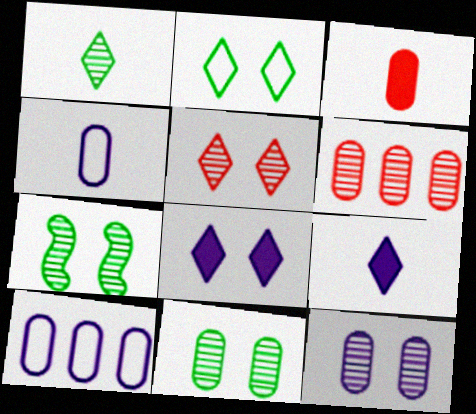[[2, 5, 8], 
[3, 10, 11], 
[5, 7, 12]]